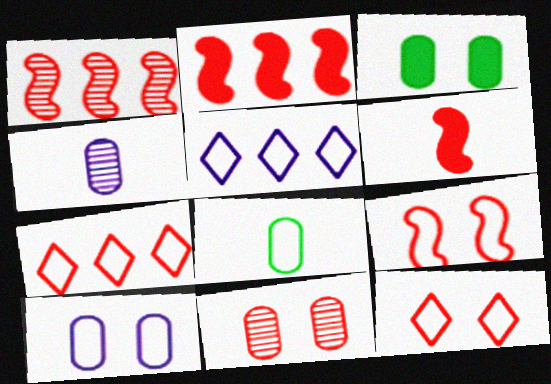[[1, 6, 9], 
[3, 10, 11], 
[5, 8, 9], 
[6, 7, 11]]